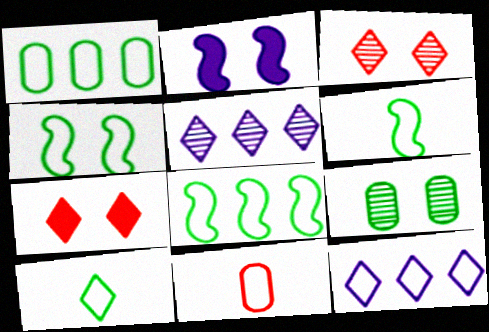[[1, 4, 10], 
[4, 6, 8], 
[4, 11, 12], 
[5, 7, 10]]